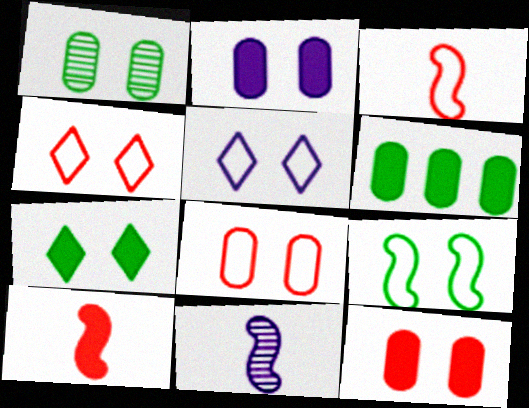[[1, 2, 8], 
[1, 7, 9], 
[4, 6, 11], 
[5, 8, 9]]